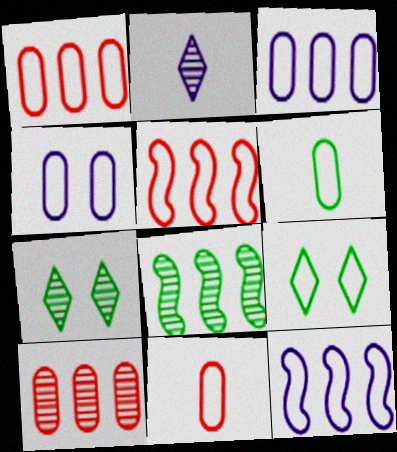[[1, 4, 6], 
[9, 11, 12]]